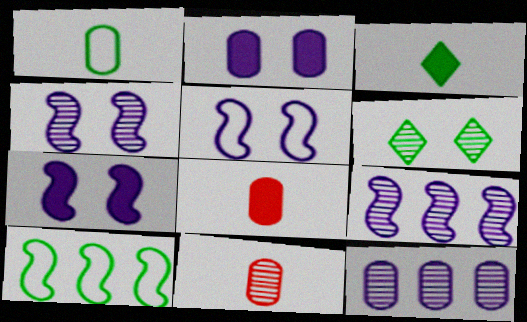[[4, 5, 7], 
[6, 9, 11]]